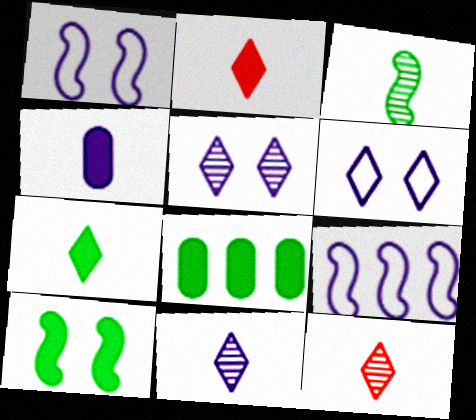[[1, 8, 12], 
[4, 5, 9], 
[7, 8, 10]]